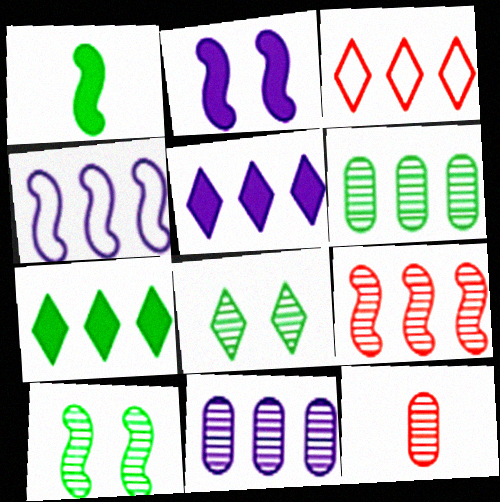[[4, 5, 11]]